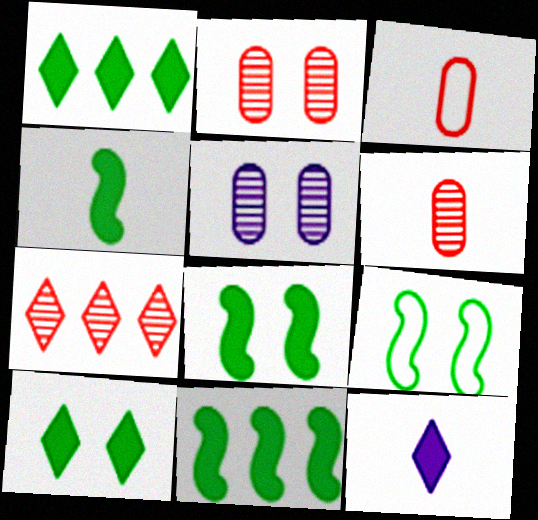[[4, 8, 11]]